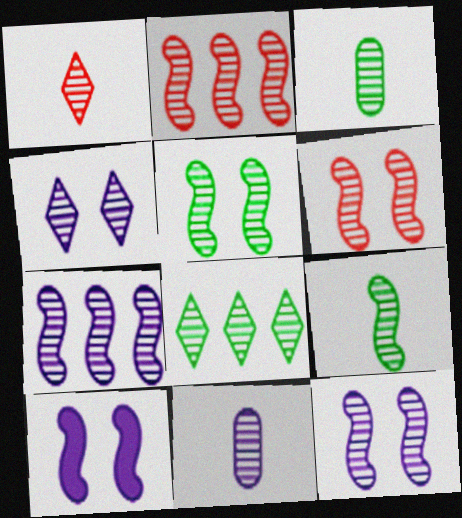[[1, 4, 8], 
[1, 9, 11], 
[2, 3, 4], 
[2, 9, 12], 
[3, 5, 8], 
[4, 7, 11], 
[5, 6, 12], 
[6, 7, 9], 
[6, 8, 11]]